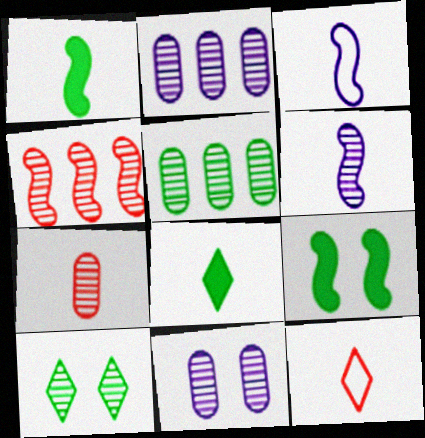[[2, 9, 12], 
[3, 4, 9], 
[3, 7, 8], 
[5, 7, 11]]